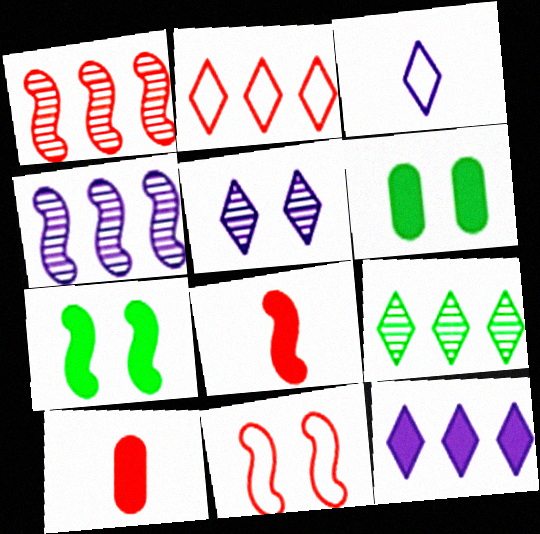[[1, 3, 6], 
[1, 8, 11], 
[2, 9, 12], 
[3, 5, 12], 
[5, 6, 11], 
[6, 8, 12], 
[7, 10, 12]]